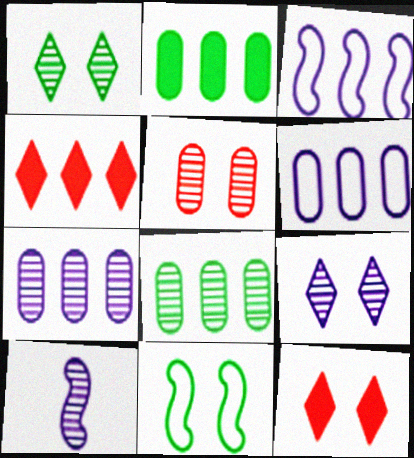[[3, 4, 8], 
[7, 9, 10]]